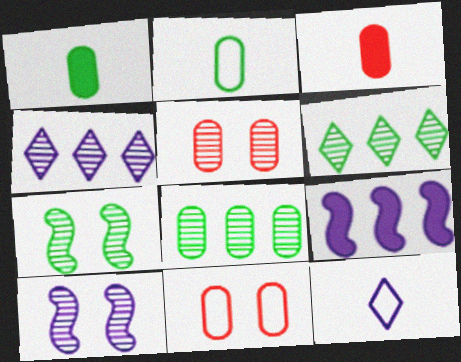[]